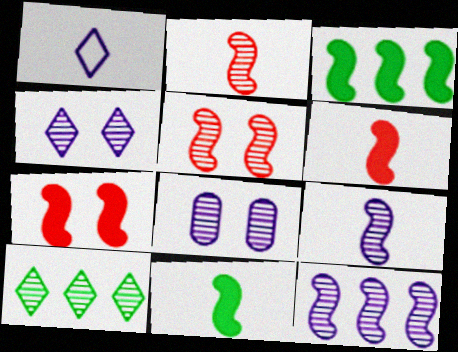[[2, 8, 10]]